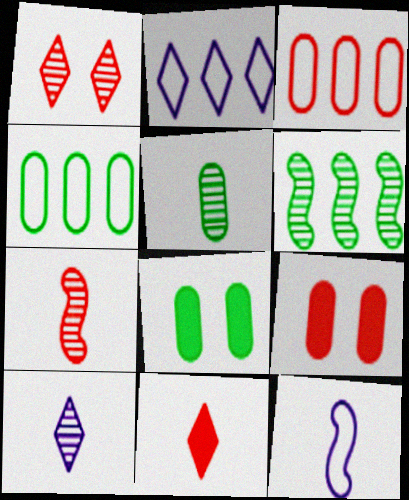[[2, 7, 8], 
[4, 5, 8], 
[5, 7, 10], 
[5, 11, 12]]